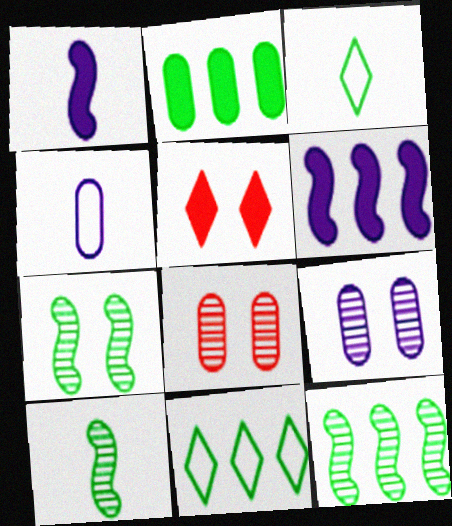[[1, 2, 5], 
[1, 8, 11], 
[2, 3, 7], 
[2, 4, 8], 
[2, 11, 12], 
[3, 6, 8], 
[4, 5, 12], 
[7, 10, 12]]